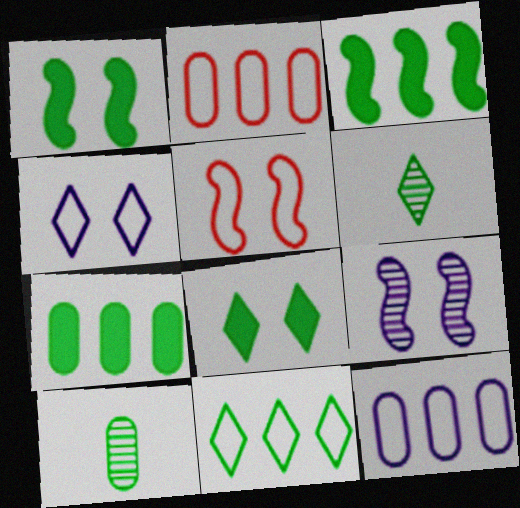[[1, 5, 9], 
[1, 10, 11], 
[6, 8, 11]]